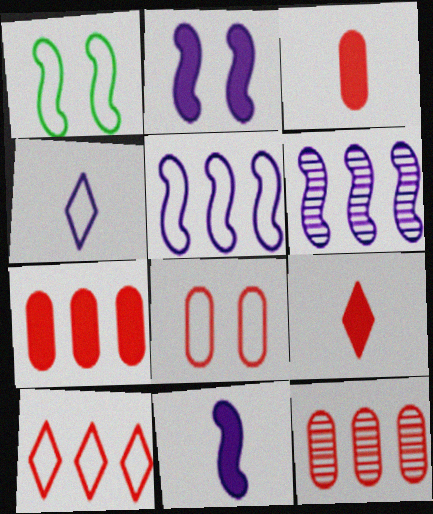[[3, 8, 12]]